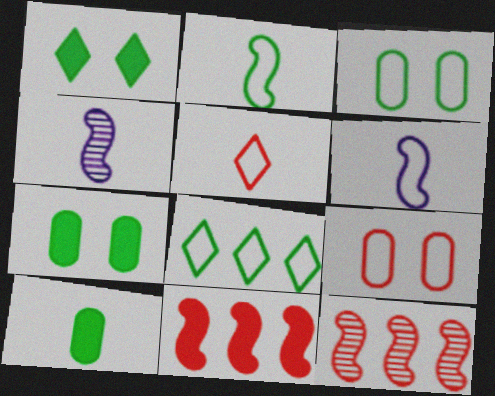[[2, 3, 8], 
[4, 5, 10], 
[6, 8, 9]]